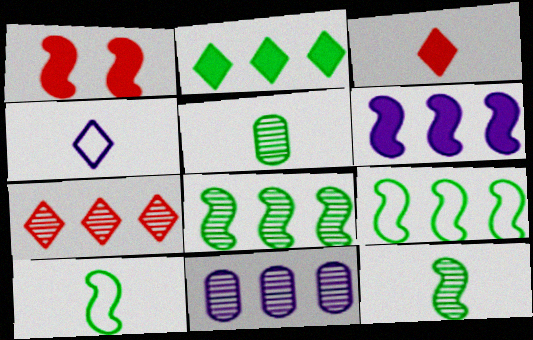[[7, 8, 11]]